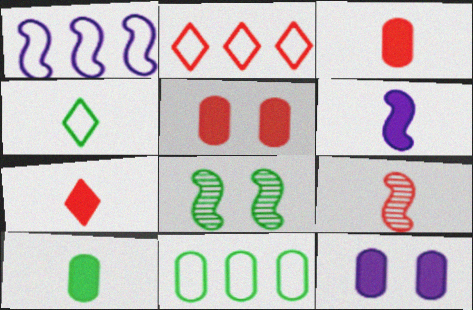[[1, 2, 11], 
[2, 5, 9], 
[6, 7, 10]]